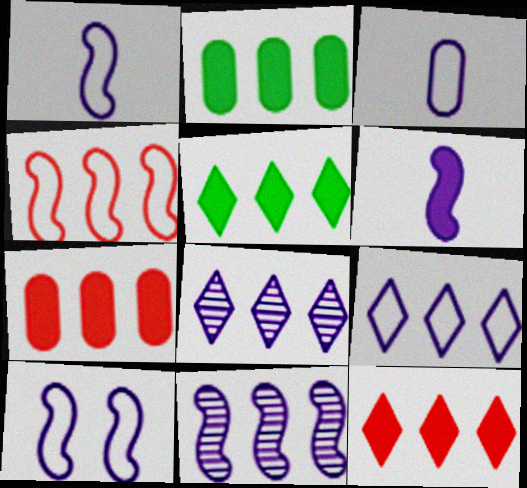[[2, 4, 8], 
[3, 9, 10], 
[6, 10, 11]]